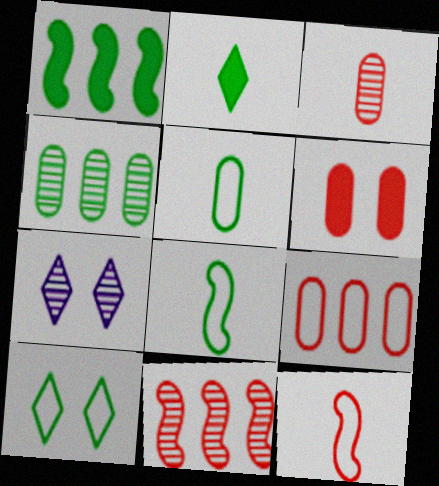[[3, 6, 9]]